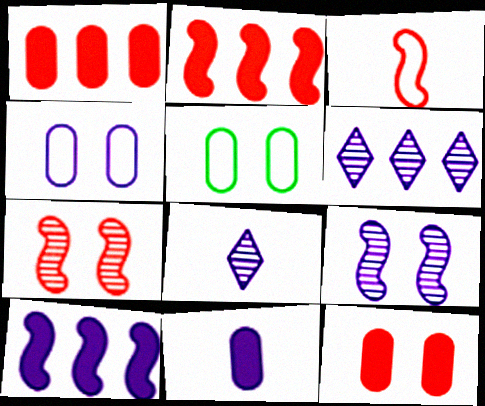[[2, 3, 7], 
[2, 5, 8], 
[4, 8, 10]]